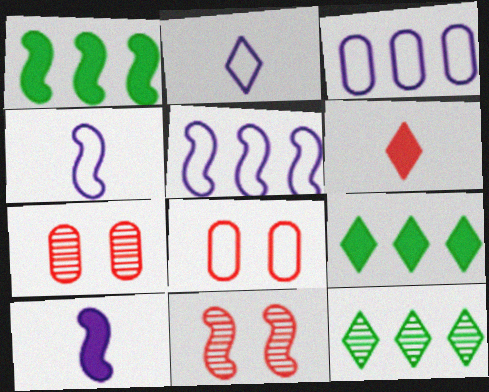[[1, 2, 7], 
[1, 4, 11], 
[4, 7, 9], 
[8, 10, 12]]